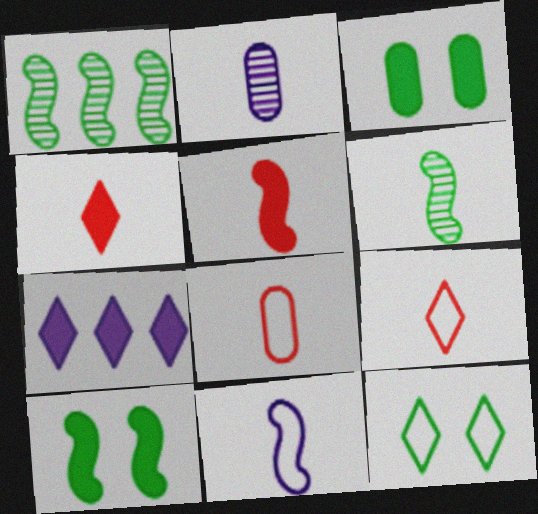[[3, 5, 7], 
[5, 6, 11]]